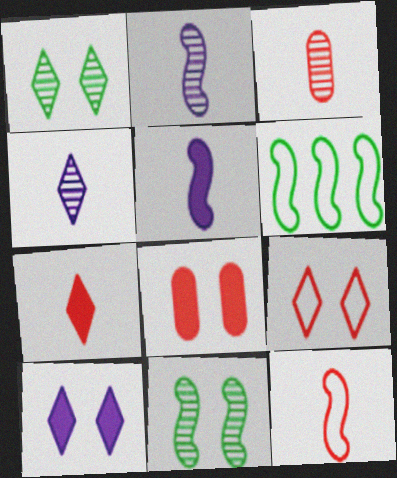[[1, 9, 10], 
[3, 6, 10], 
[3, 7, 12], 
[4, 6, 8]]